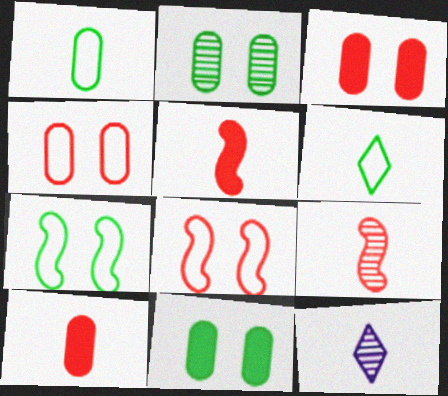[[1, 5, 12]]